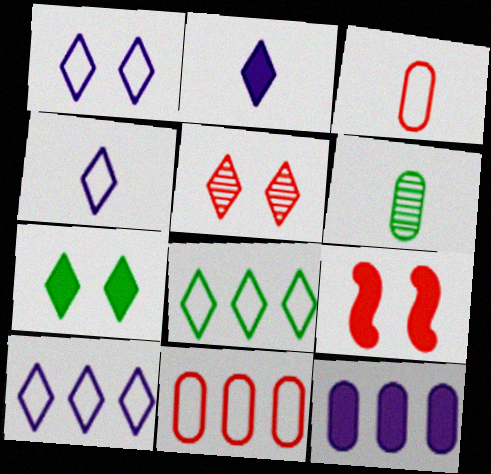[[1, 4, 10], 
[1, 5, 7], 
[2, 5, 8], 
[6, 9, 10]]